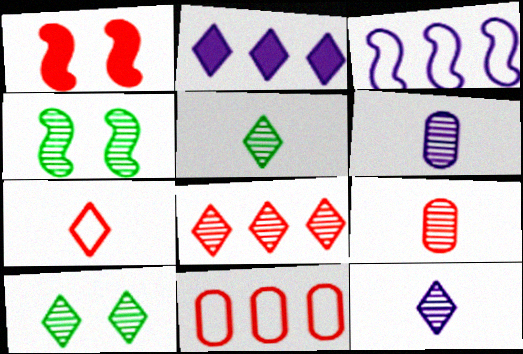[[2, 7, 10], 
[4, 6, 8], 
[8, 10, 12]]